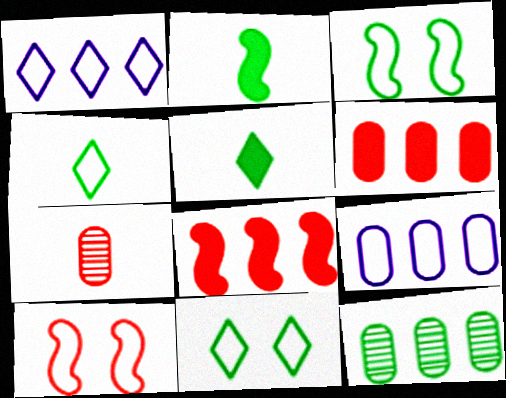[[1, 8, 12], 
[2, 11, 12], 
[3, 5, 12], 
[4, 9, 10], 
[6, 9, 12]]